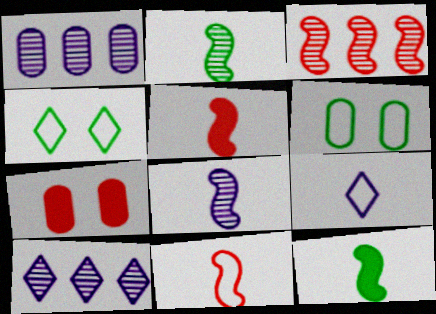[[1, 4, 5], 
[5, 6, 10], 
[8, 11, 12]]